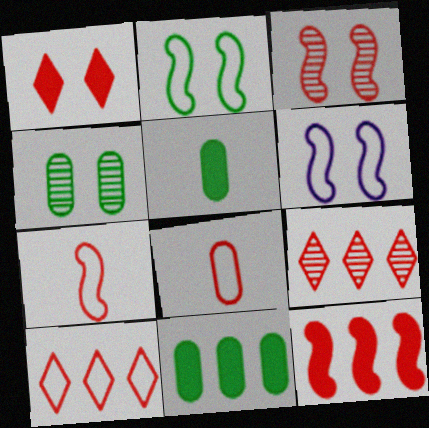[[1, 4, 6], 
[3, 7, 12], 
[5, 6, 9]]